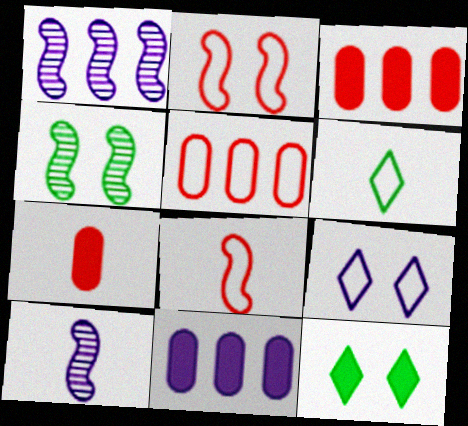[[5, 10, 12], 
[6, 7, 10], 
[9, 10, 11]]